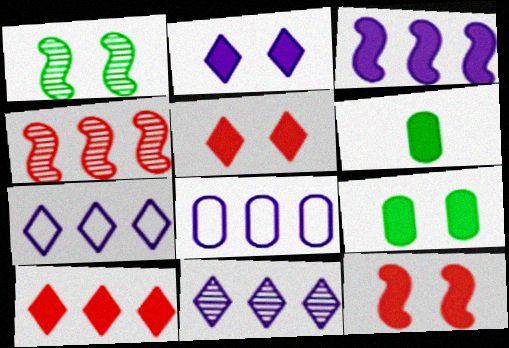[[2, 9, 12], 
[3, 5, 6], 
[3, 8, 11]]